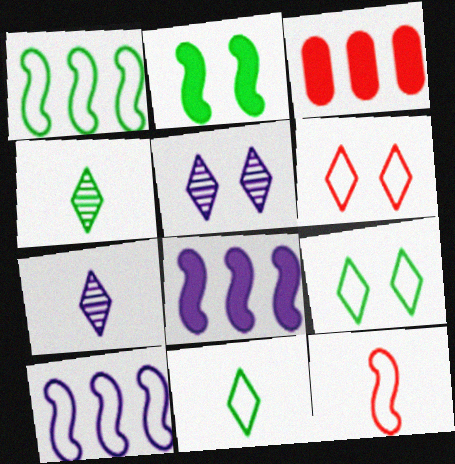[]